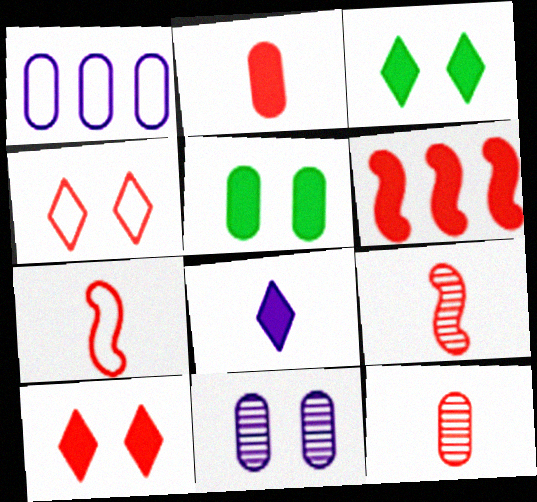[[1, 3, 9], 
[1, 5, 12], 
[2, 6, 10], 
[4, 6, 12], 
[5, 6, 8]]